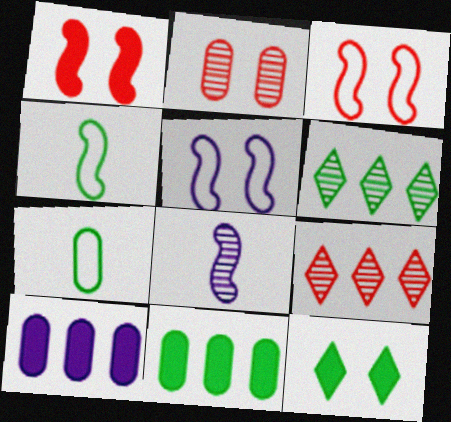[[2, 5, 12], 
[2, 6, 8], 
[2, 7, 10]]